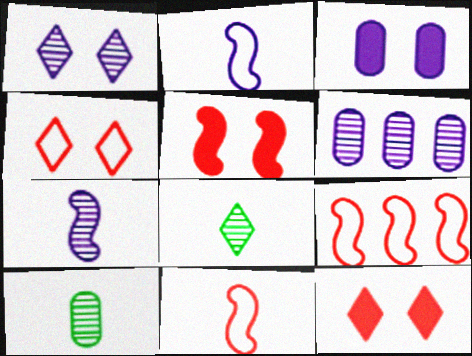[[1, 6, 7], 
[3, 8, 9]]